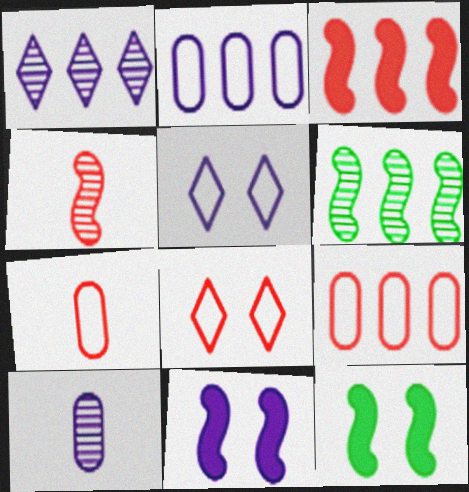[[1, 7, 12]]